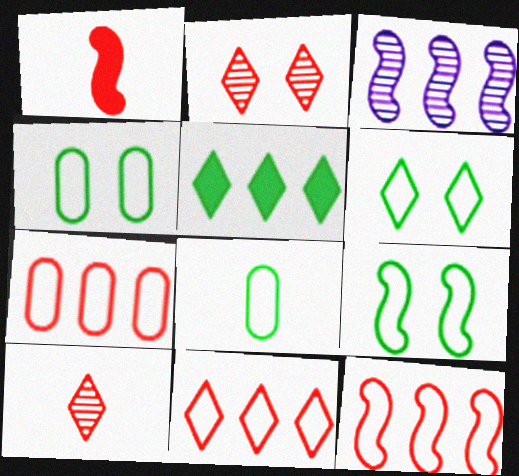[[1, 2, 7], 
[1, 3, 9], 
[3, 5, 7], 
[4, 6, 9], 
[7, 11, 12]]